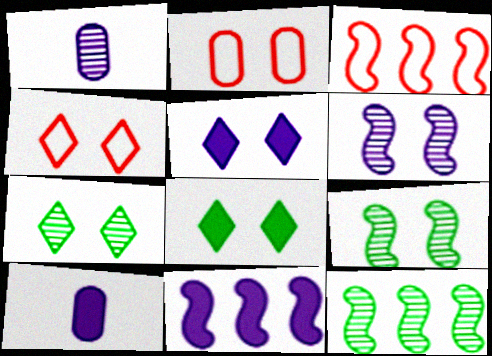[[1, 3, 8], 
[2, 5, 9], 
[2, 6, 8], 
[3, 7, 10], 
[3, 11, 12], 
[4, 5, 7], 
[4, 10, 12], 
[5, 10, 11]]